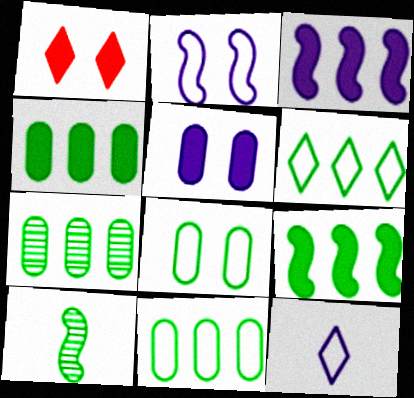[[4, 7, 11], 
[6, 7, 9]]